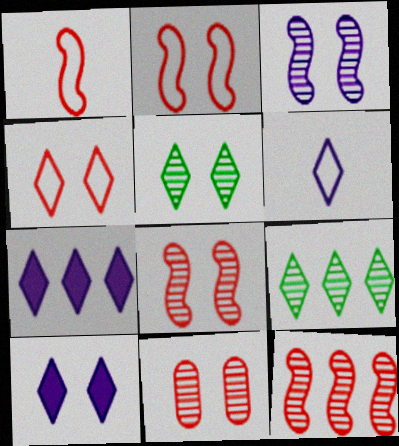[[3, 5, 11], 
[4, 5, 10]]